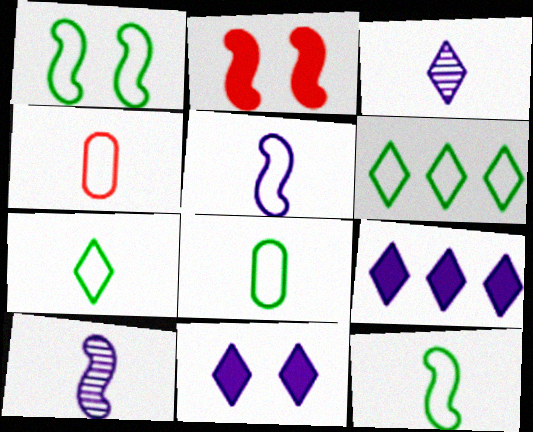[[1, 6, 8], 
[4, 5, 7], 
[7, 8, 12]]